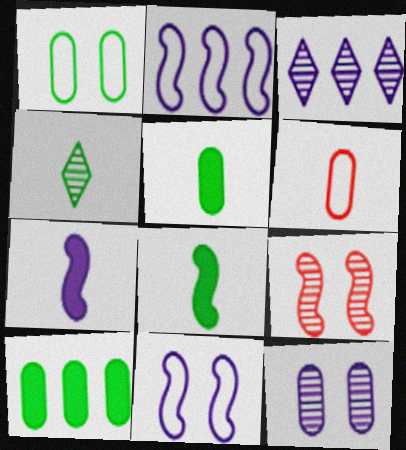[[2, 8, 9], 
[4, 6, 7], 
[6, 10, 12]]